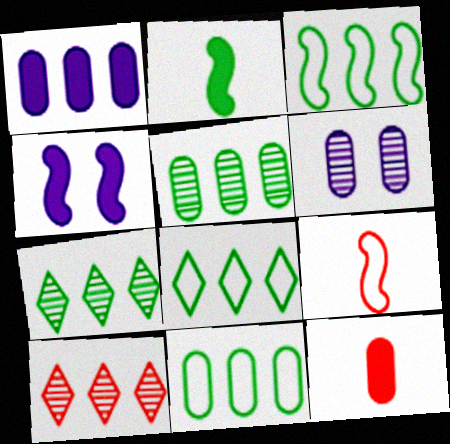[[1, 3, 10], 
[3, 8, 11], 
[6, 11, 12]]